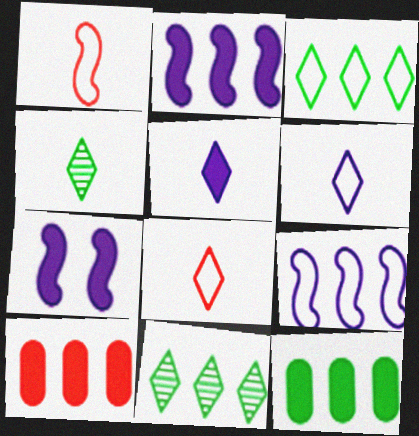[[4, 5, 8], 
[9, 10, 11]]